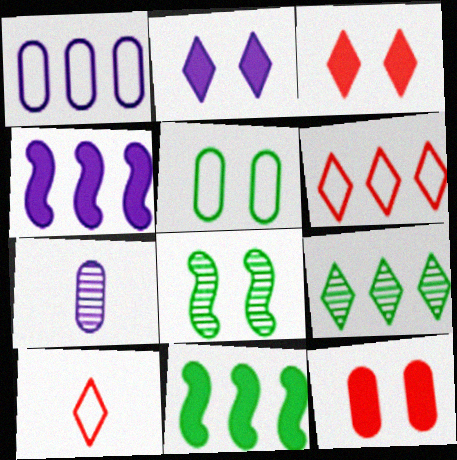[[2, 9, 10]]